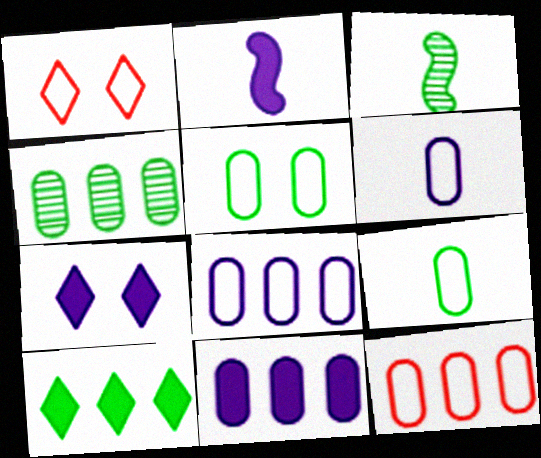[[1, 2, 4], 
[1, 3, 11], 
[2, 7, 11], 
[3, 5, 10], 
[3, 7, 12], 
[4, 11, 12], 
[5, 6, 12]]